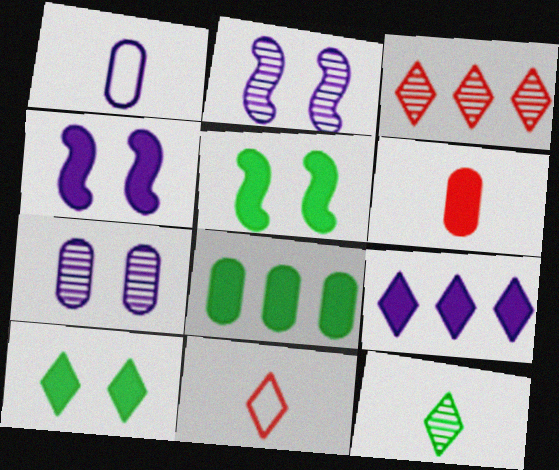[[1, 2, 9], 
[1, 3, 5], 
[2, 8, 11], 
[5, 6, 9]]